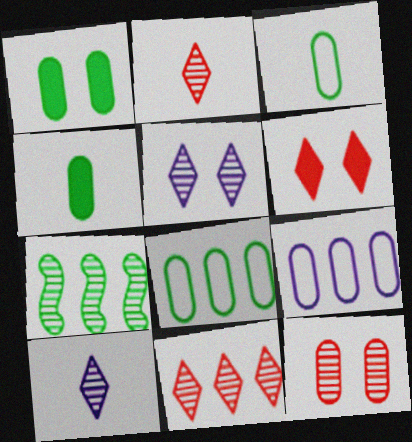[[4, 9, 12], 
[7, 10, 12]]